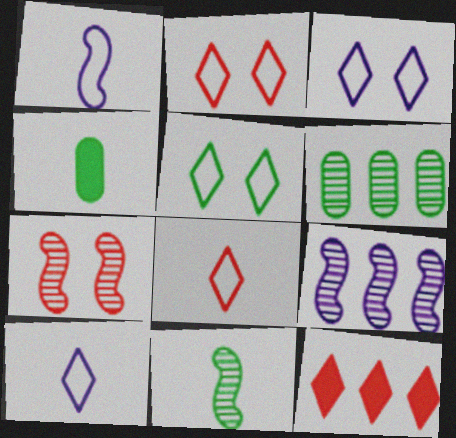[[2, 3, 5], 
[2, 4, 9], 
[7, 9, 11]]